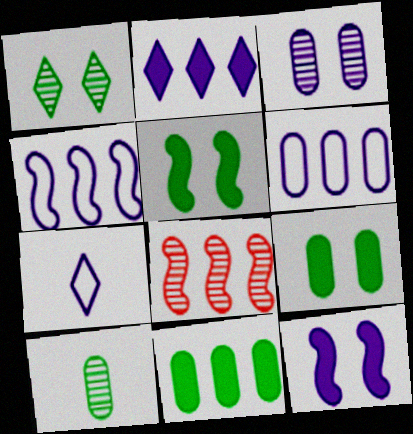[[7, 8, 9]]